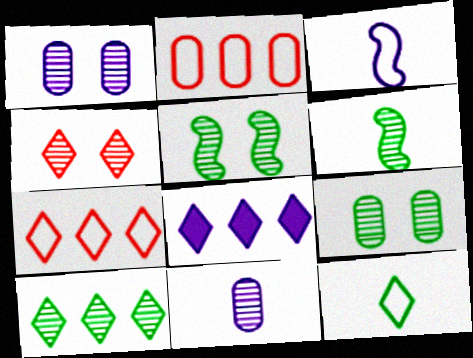[[1, 3, 8], 
[1, 4, 5], 
[4, 8, 12], 
[6, 9, 10], 
[7, 8, 10]]